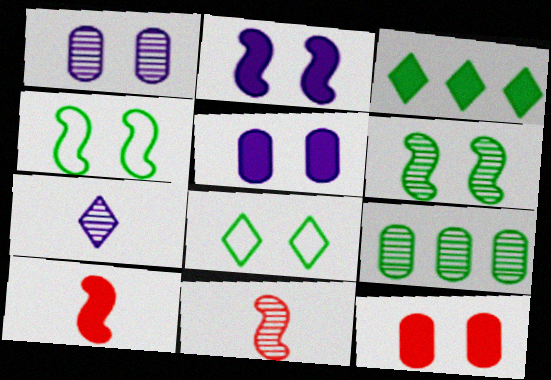[[3, 5, 10]]